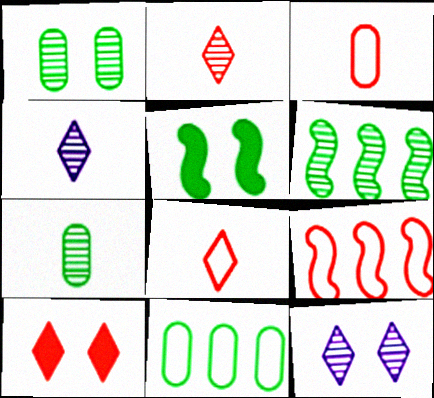[]